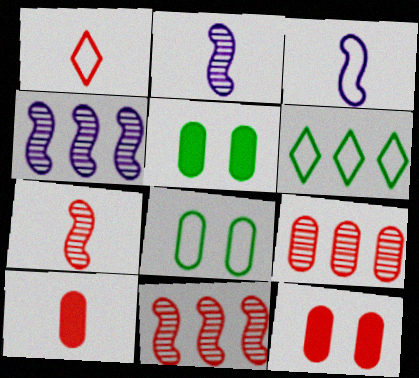[[1, 4, 5], 
[1, 7, 10], 
[1, 11, 12], 
[2, 6, 12]]